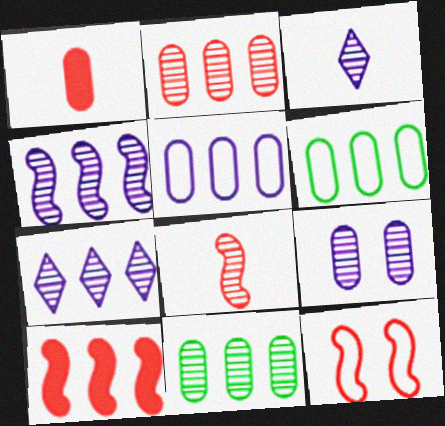[[1, 6, 9], 
[3, 4, 9], 
[6, 7, 10], 
[8, 10, 12]]